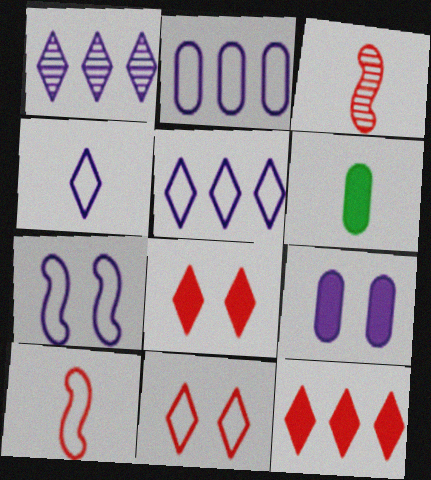[[2, 4, 7], 
[3, 4, 6]]